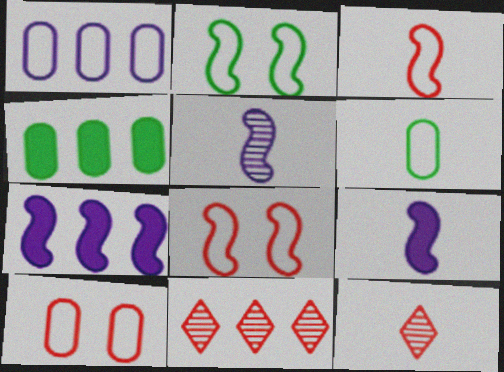[[1, 6, 10], 
[6, 9, 12]]